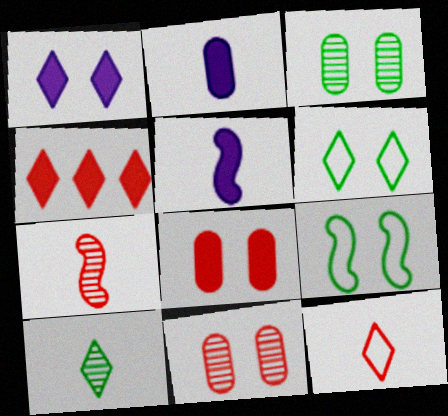[[1, 9, 11]]